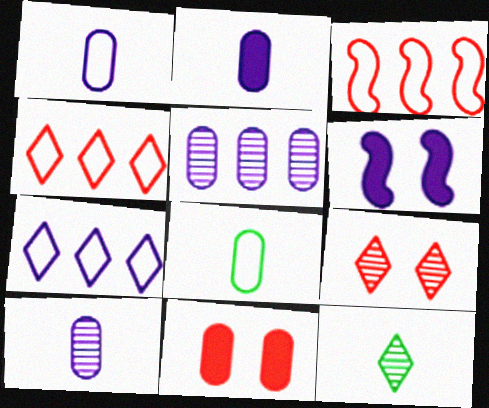[[1, 2, 10], 
[5, 8, 11], 
[6, 7, 10]]